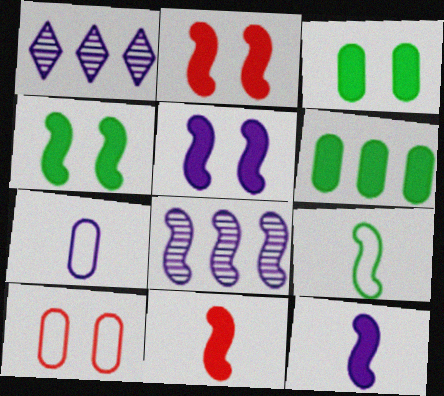[[1, 5, 7], 
[2, 4, 5], 
[2, 8, 9]]